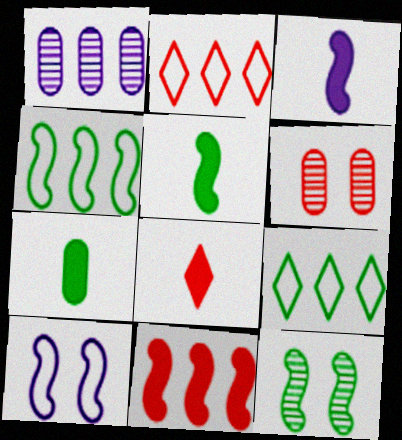[[1, 9, 11], 
[3, 6, 9], 
[3, 7, 8], 
[4, 5, 12], 
[7, 9, 12]]